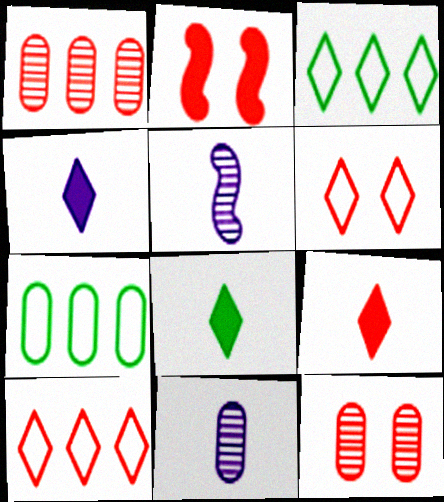[[2, 3, 11], 
[2, 6, 12], 
[4, 8, 9]]